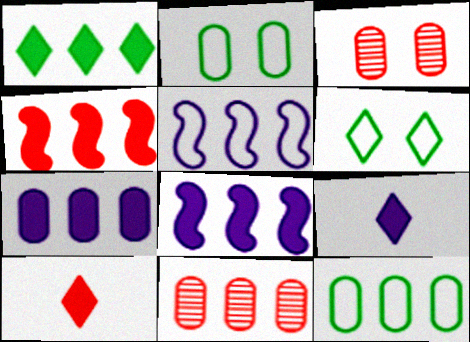[[1, 4, 7], 
[1, 5, 11], 
[7, 11, 12]]